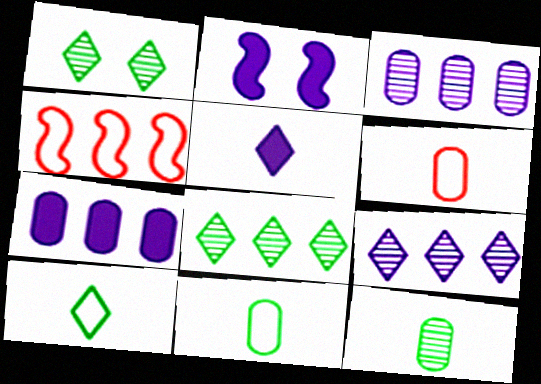[[2, 5, 7], 
[2, 6, 8], 
[4, 7, 8]]